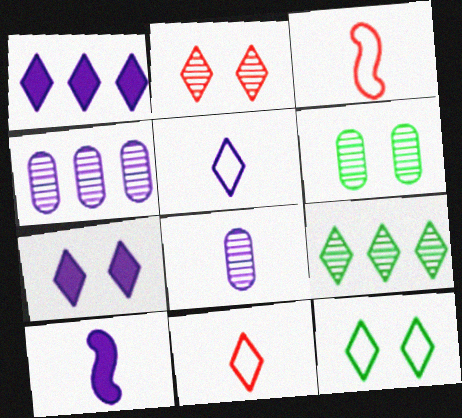[[1, 3, 6], 
[2, 7, 12], 
[5, 8, 10], 
[7, 9, 11]]